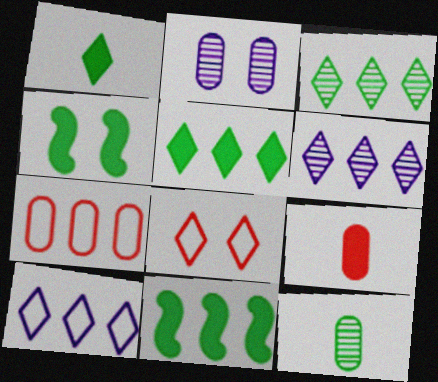[[1, 6, 8], 
[2, 4, 8], 
[6, 7, 11]]